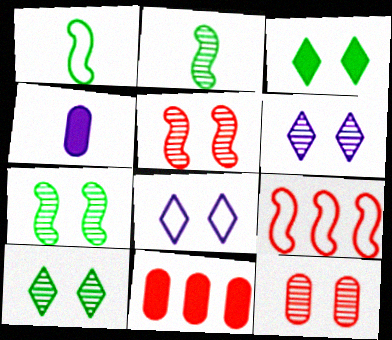[[1, 6, 11], 
[2, 8, 11], 
[4, 9, 10], 
[6, 7, 12]]